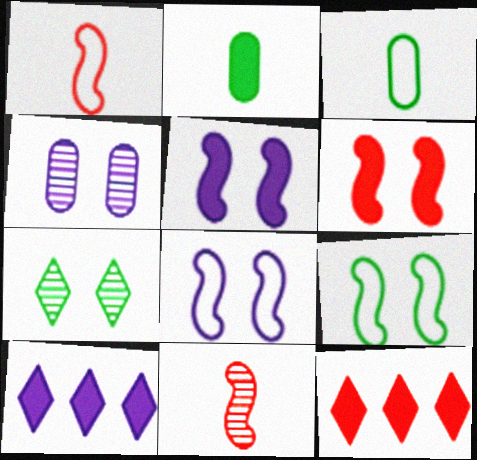[[2, 5, 12], 
[2, 6, 10]]